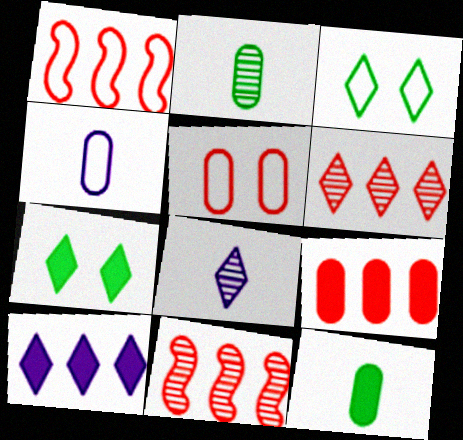[[1, 3, 4], 
[1, 6, 9], 
[4, 7, 11]]